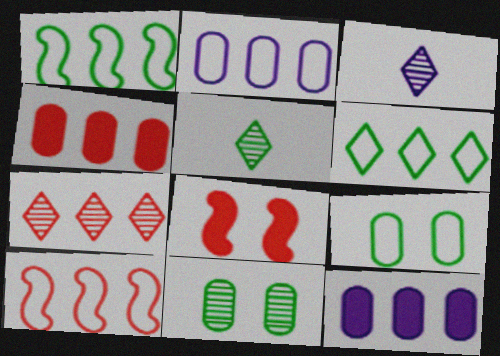[[1, 7, 12], 
[2, 5, 8], 
[2, 6, 10], 
[4, 7, 10]]